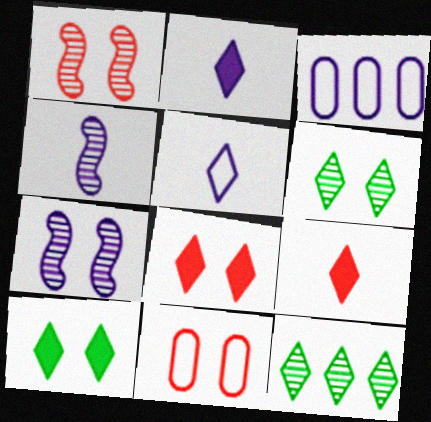[[1, 8, 11], 
[2, 3, 7], 
[5, 8, 12], 
[7, 10, 11]]